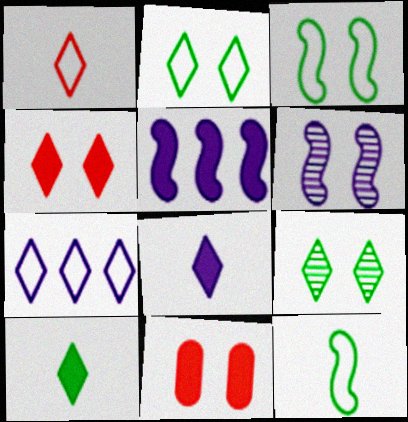[[1, 2, 7], 
[2, 6, 11], 
[5, 10, 11]]